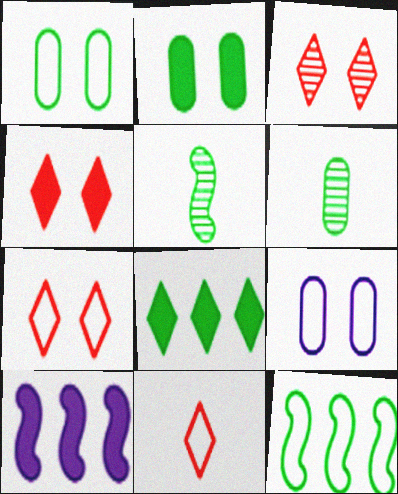[[1, 5, 8], 
[3, 4, 7], 
[6, 7, 10], 
[9, 11, 12]]